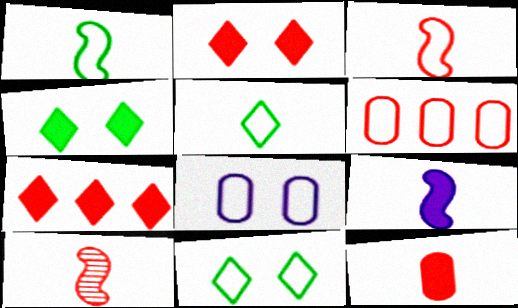[[1, 9, 10], 
[2, 6, 10]]